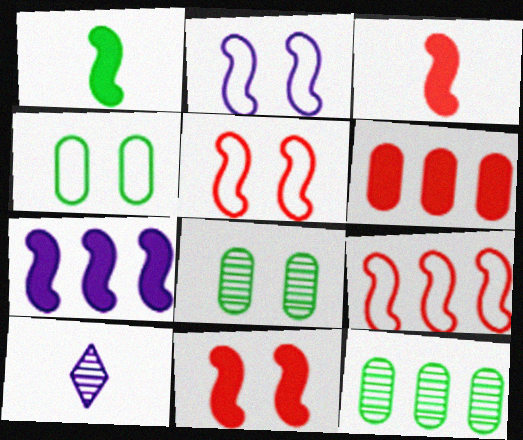[[1, 7, 11]]